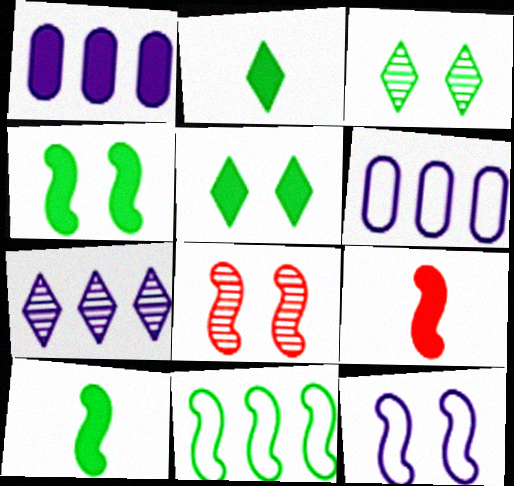[[1, 5, 9], 
[2, 6, 8], 
[3, 6, 9], 
[4, 8, 12]]